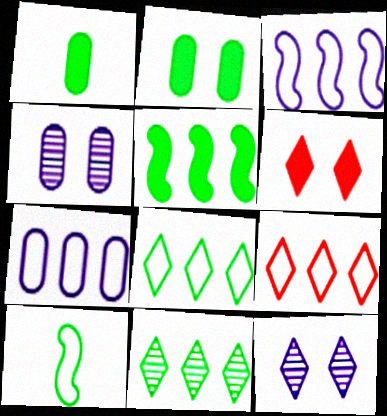[[2, 10, 11]]